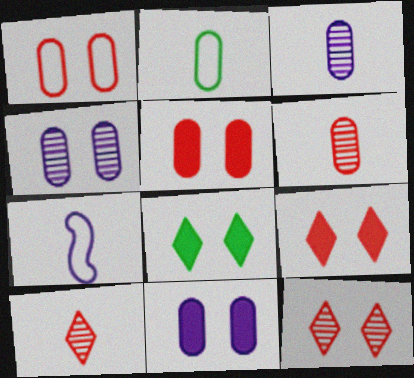[]